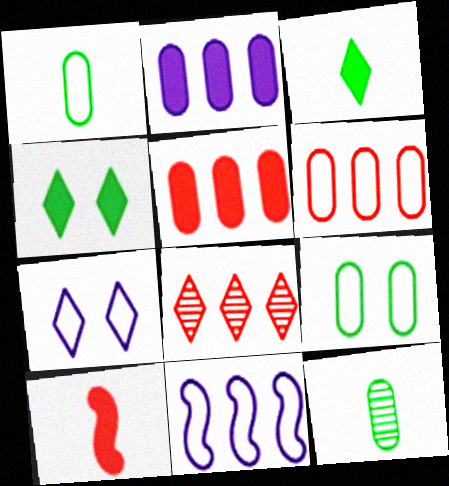[[2, 4, 10], 
[3, 7, 8]]